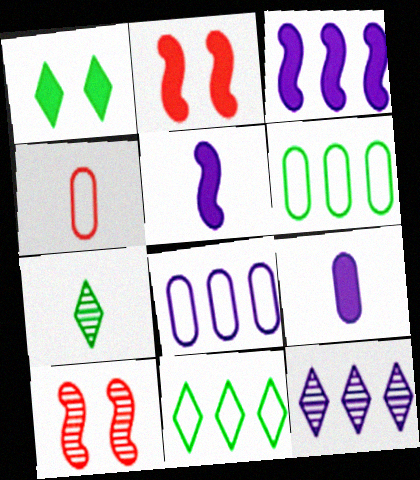[[1, 7, 11], 
[2, 7, 8], 
[3, 8, 12], 
[4, 5, 7], 
[9, 10, 11]]